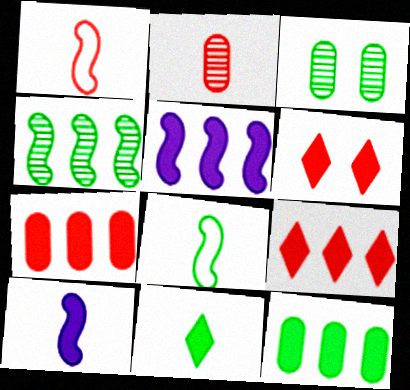[[5, 9, 12], 
[6, 10, 12]]